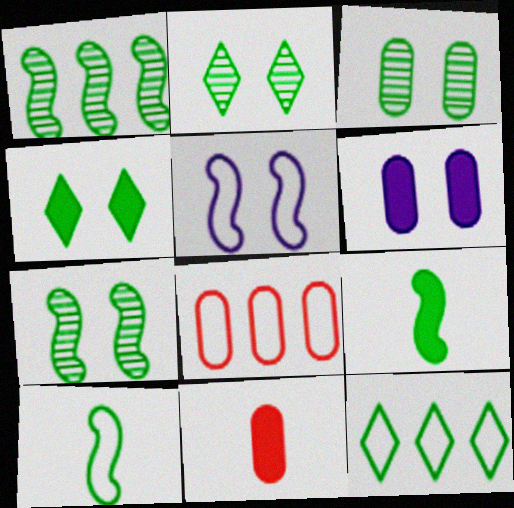[[2, 3, 7], 
[3, 9, 12]]